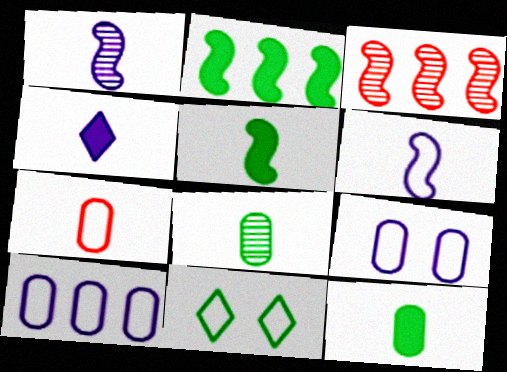[[2, 8, 11]]